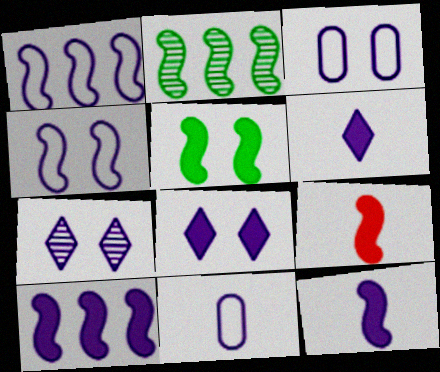[[2, 4, 9], 
[5, 9, 10], 
[7, 10, 11]]